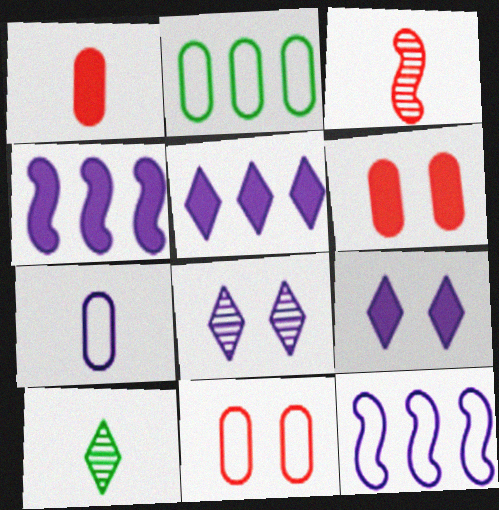[[2, 3, 9], 
[2, 7, 11], 
[4, 7, 8], 
[4, 10, 11], 
[6, 10, 12]]